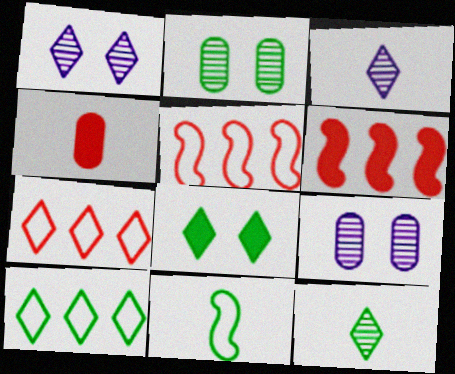[[3, 4, 11], 
[3, 7, 8], 
[8, 10, 12]]